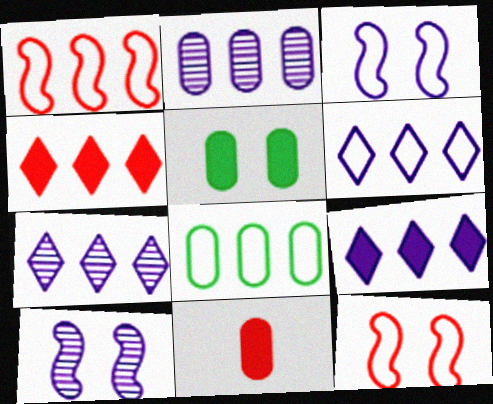[[1, 6, 8], 
[6, 7, 9]]